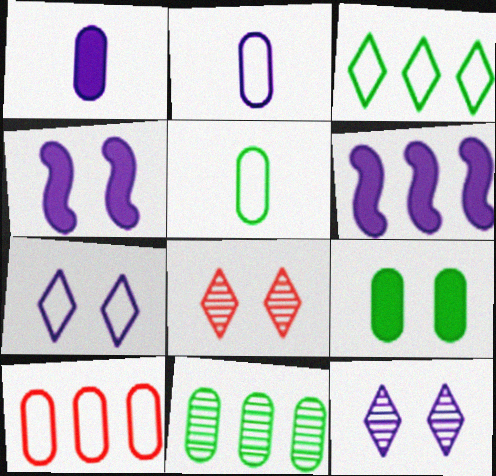[[2, 6, 12], 
[5, 6, 8], 
[5, 9, 11]]